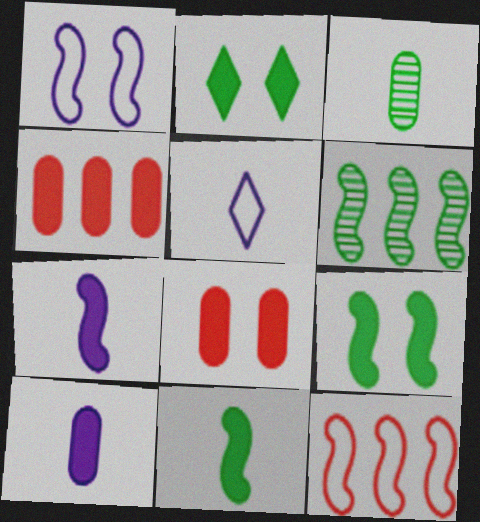[[2, 4, 7], 
[5, 6, 8]]